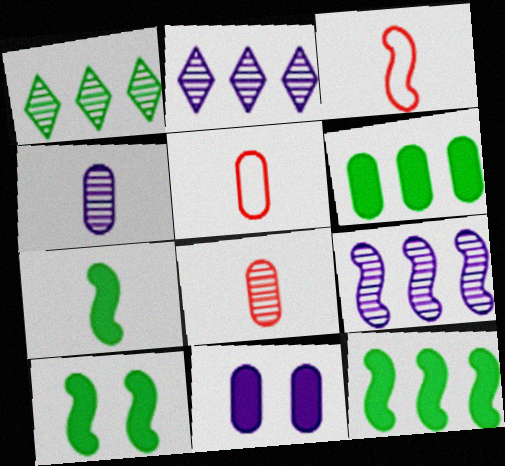[[1, 3, 11], 
[2, 5, 10], 
[3, 9, 10], 
[7, 10, 12]]